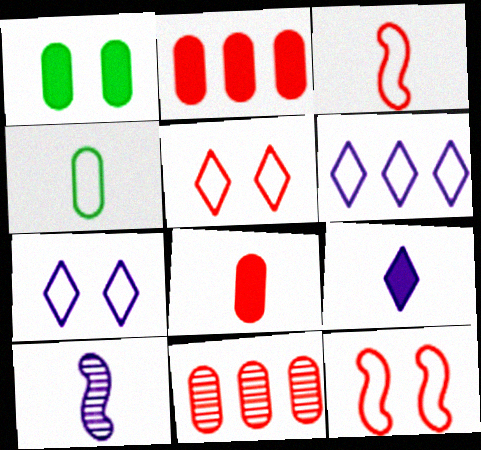[[4, 6, 12]]